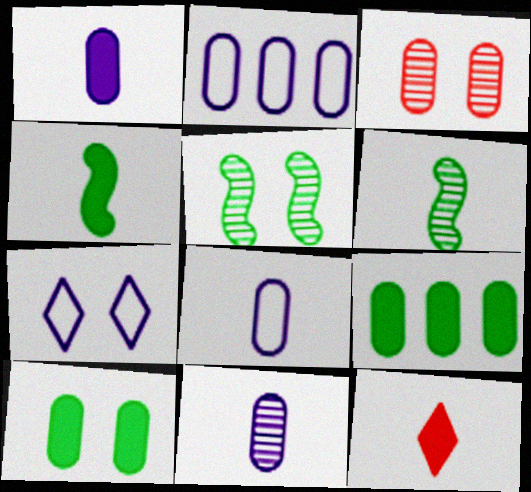[[1, 4, 12], 
[1, 8, 11], 
[2, 5, 12], 
[3, 8, 9], 
[6, 8, 12]]